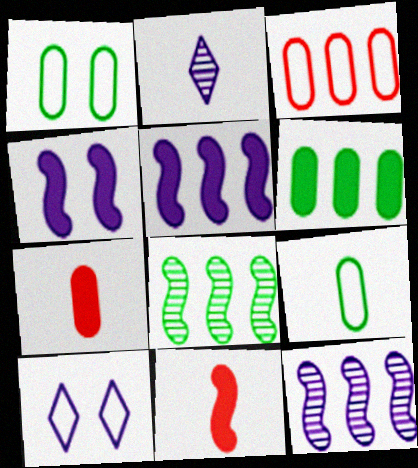[[2, 9, 11], 
[7, 8, 10]]